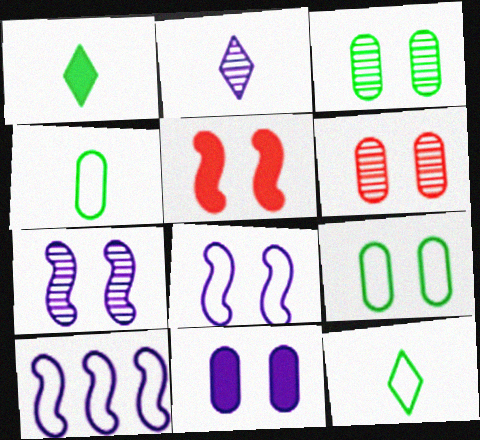[[1, 6, 10], 
[2, 10, 11], 
[6, 9, 11]]